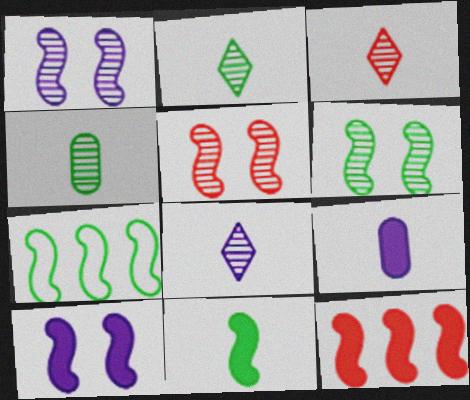[[1, 5, 6], 
[2, 3, 8], 
[6, 7, 11], 
[10, 11, 12]]